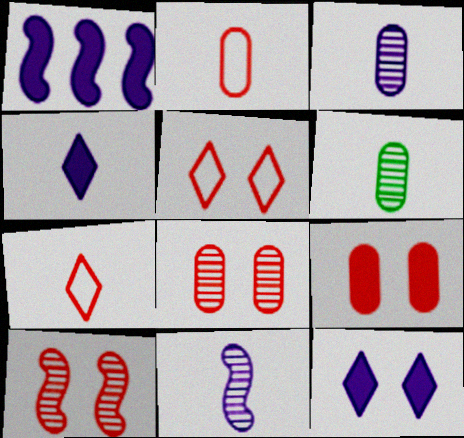[[1, 5, 6], 
[5, 9, 10]]